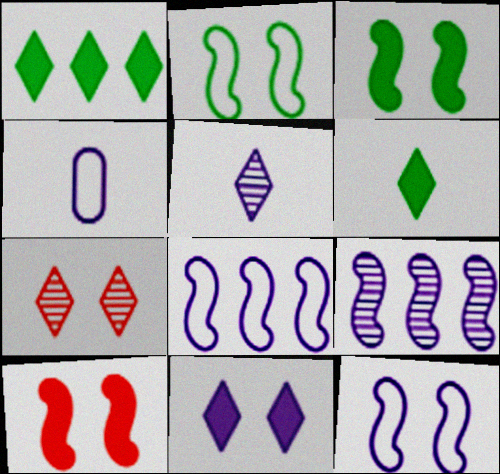[[4, 9, 11]]